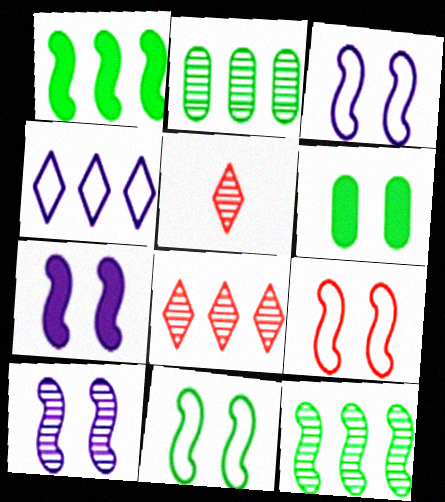[[2, 5, 10], 
[3, 7, 10], 
[3, 9, 11]]